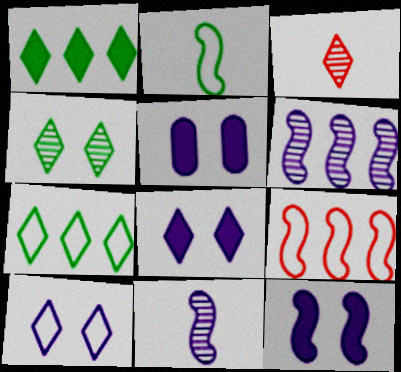[[1, 3, 10], 
[3, 7, 8], 
[5, 8, 12]]